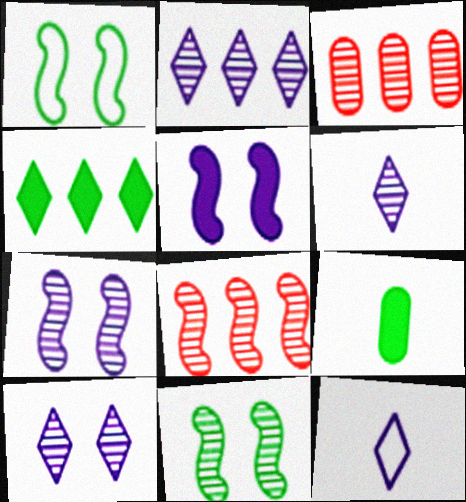[[2, 6, 10], 
[3, 6, 11]]